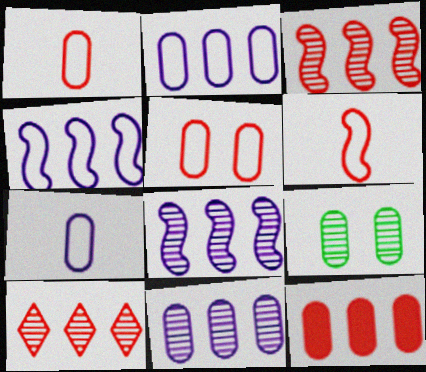[[7, 9, 12]]